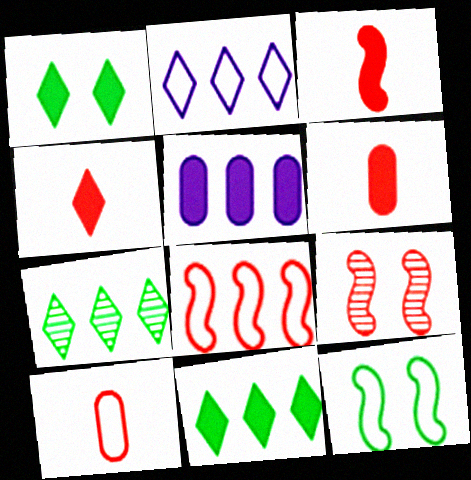[[1, 3, 5], 
[2, 10, 12], 
[3, 4, 6], 
[3, 8, 9], 
[5, 7, 8]]